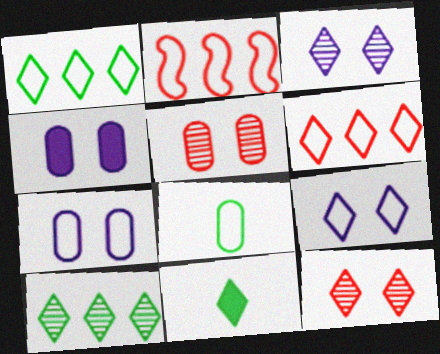[[2, 8, 9], 
[3, 6, 11]]